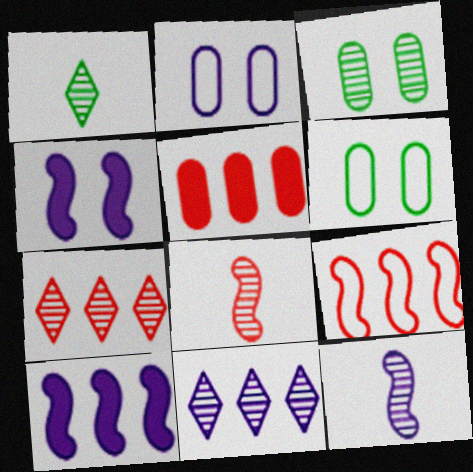[[3, 7, 12], 
[3, 8, 11], 
[5, 7, 9]]